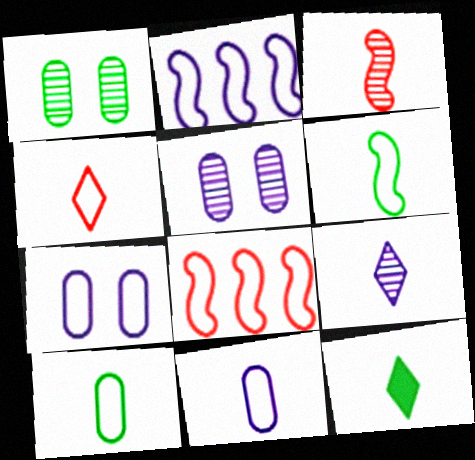[[3, 11, 12], 
[4, 6, 11], 
[4, 9, 12], 
[5, 8, 12]]